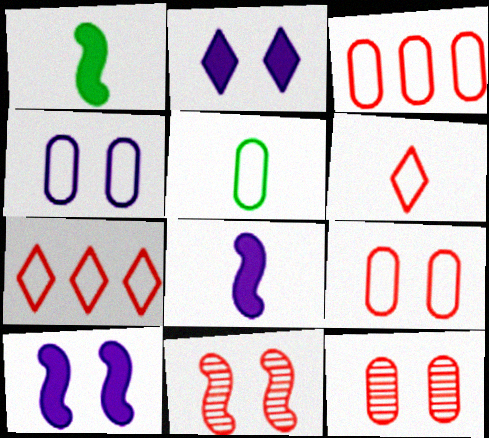[[3, 4, 5]]